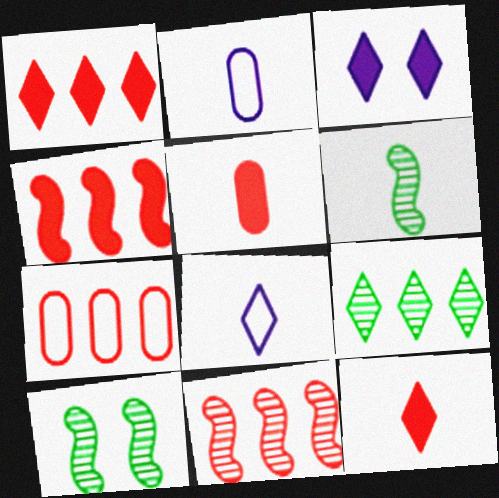[[1, 2, 10], 
[1, 7, 11], 
[2, 6, 12], 
[3, 6, 7], 
[5, 6, 8]]